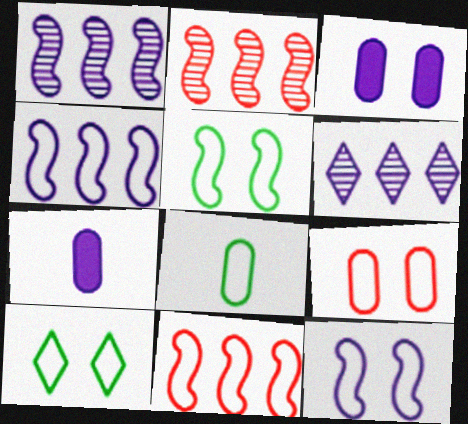[[2, 7, 10], 
[6, 7, 12], 
[9, 10, 12]]